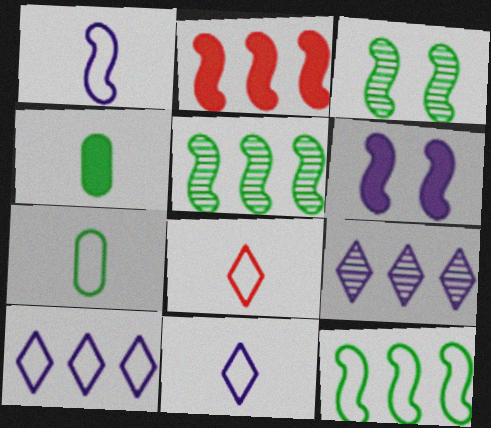[[1, 2, 3], 
[1, 7, 8]]